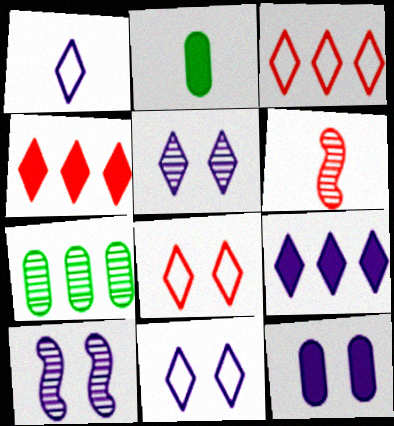[[1, 2, 6], 
[1, 5, 9], 
[2, 3, 10], 
[5, 6, 7], 
[10, 11, 12]]